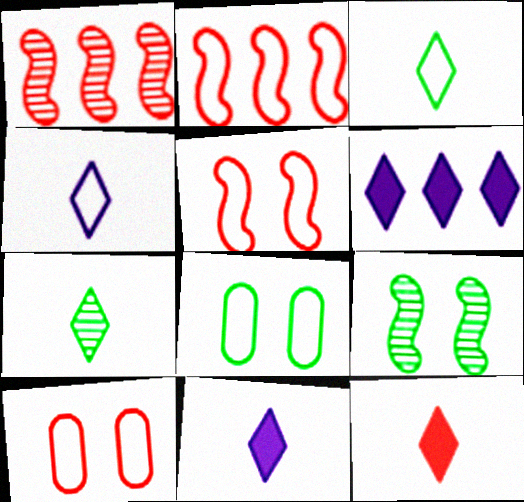[[1, 8, 11], 
[1, 10, 12], 
[2, 4, 8], 
[4, 7, 12]]